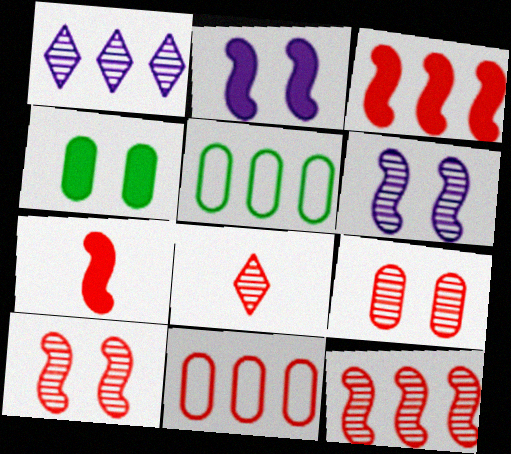[[1, 3, 5], 
[2, 5, 8], 
[8, 9, 12]]